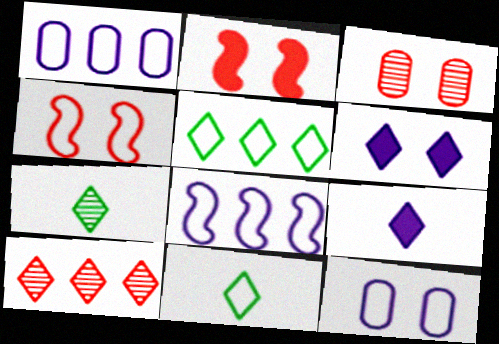[[1, 2, 7], 
[1, 4, 11], 
[6, 10, 11]]